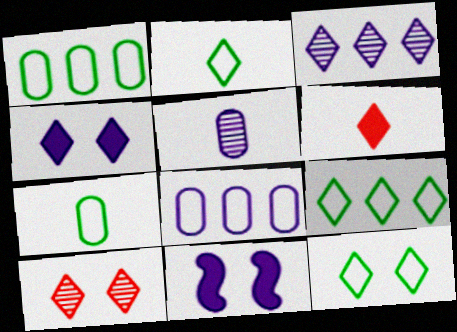[[2, 9, 12], 
[3, 6, 12], 
[4, 10, 12]]